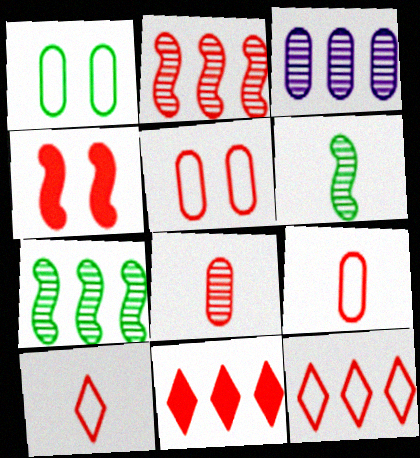[[4, 8, 12]]